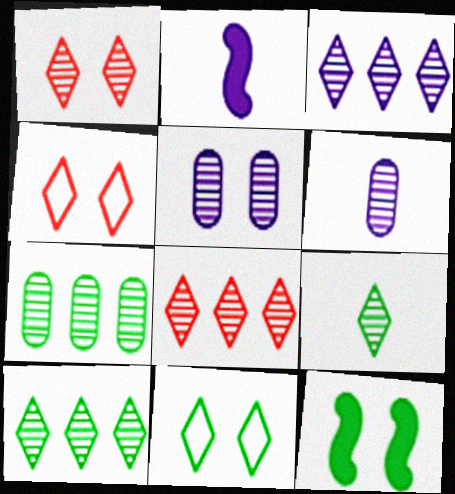[[1, 3, 9], 
[2, 4, 7], 
[3, 8, 10], 
[4, 5, 12]]